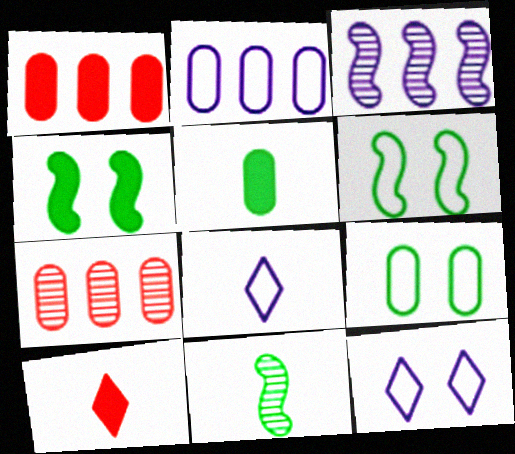[[1, 11, 12], 
[3, 9, 10], 
[4, 7, 8]]